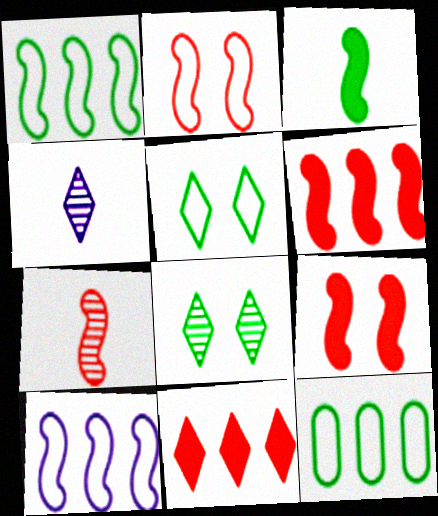[[2, 6, 7], 
[3, 8, 12], 
[4, 5, 11], 
[4, 9, 12]]